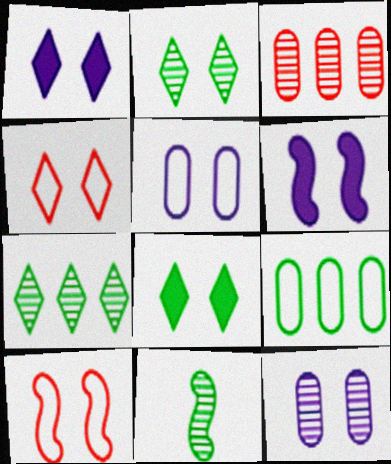[[1, 2, 4], 
[8, 9, 11], 
[8, 10, 12]]